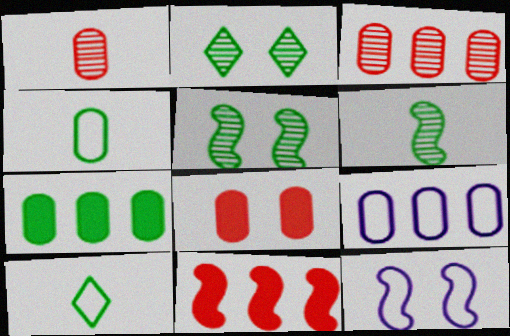[[2, 8, 12], 
[3, 7, 9], 
[5, 7, 10], 
[6, 11, 12]]